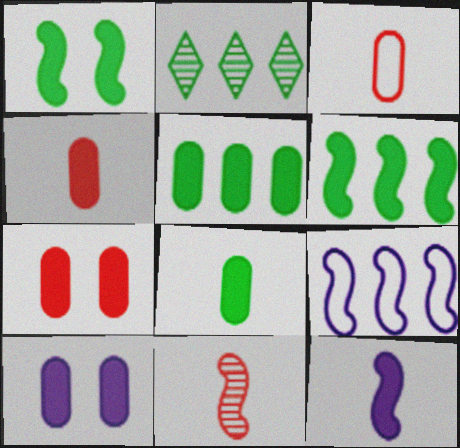[[1, 9, 11], 
[4, 5, 10]]